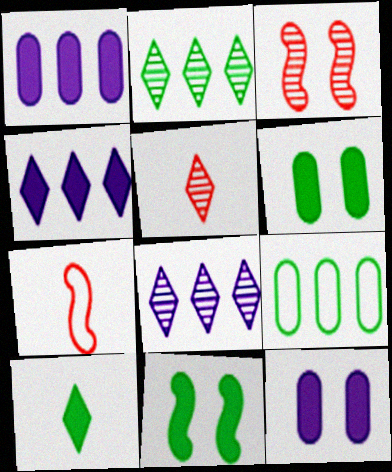[[2, 7, 12], 
[6, 7, 8]]